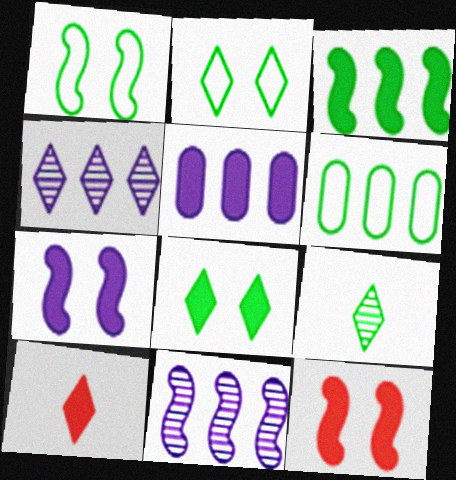[[2, 4, 10]]